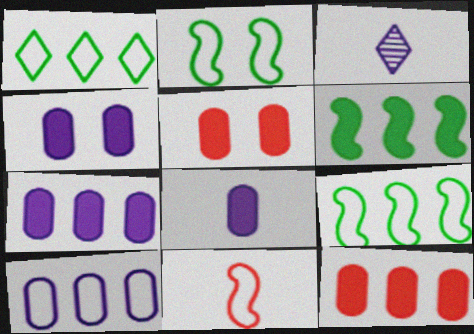[[2, 3, 12], 
[3, 5, 9], 
[4, 7, 8]]